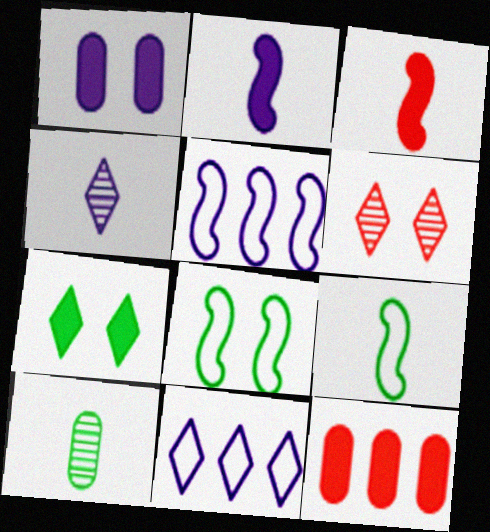[[1, 4, 5], 
[1, 6, 8], 
[2, 7, 12], 
[4, 8, 12]]